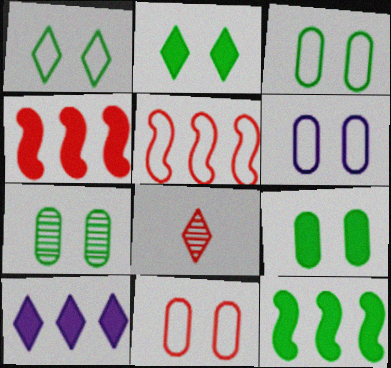[[1, 8, 10], 
[3, 6, 11], 
[3, 7, 9], 
[4, 8, 11], 
[6, 8, 12]]